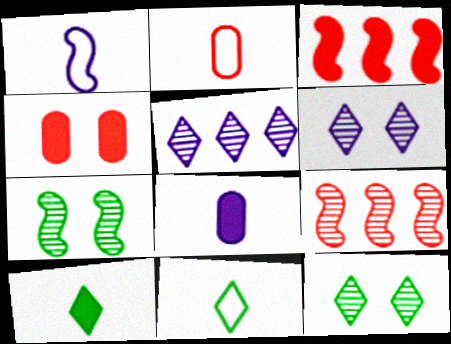[[1, 2, 11], 
[1, 3, 7]]